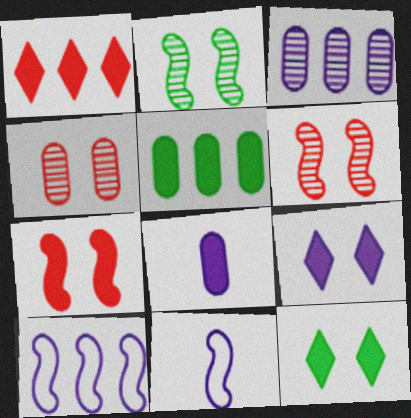[[3, 9, 11]]